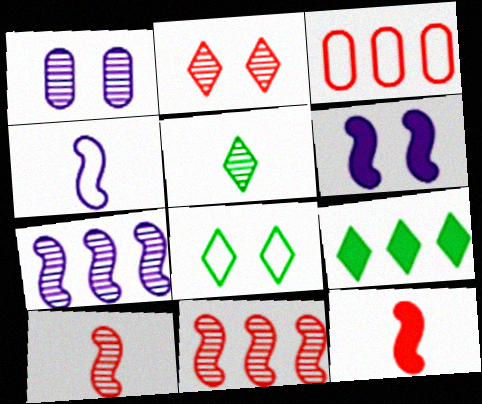[[1, 5, 11], 
[2, 3, 12], 
[3, 4, 8], 
[3, 5, 6], 
[3, 7, 9], 
[4, 6, 7], 
[5, 8, 9]]